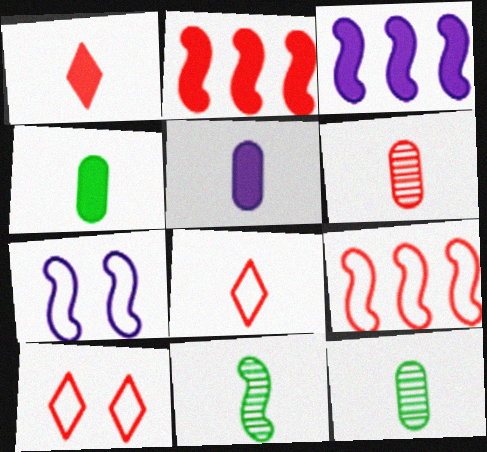[[2, 6, 10], 
[2, 7, 11], 
[3, 10, 12], 
[5, 8, 11]]